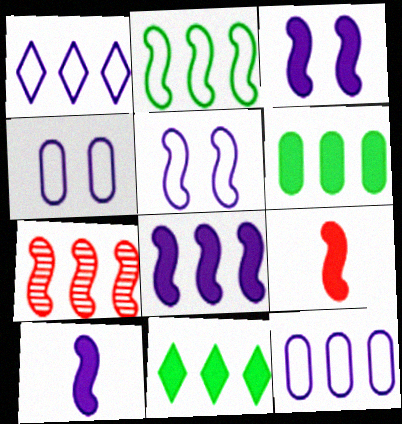[[1, 6, 7], 
[2, 7, 8], 
[3, 8, 10], 
[7, 11, 12]]